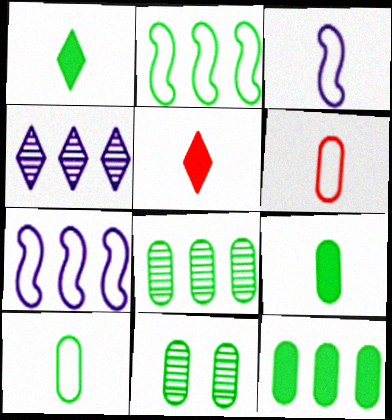[[1, 2, 11], 
[5, 7, 11], 
[10, 11, 12]]